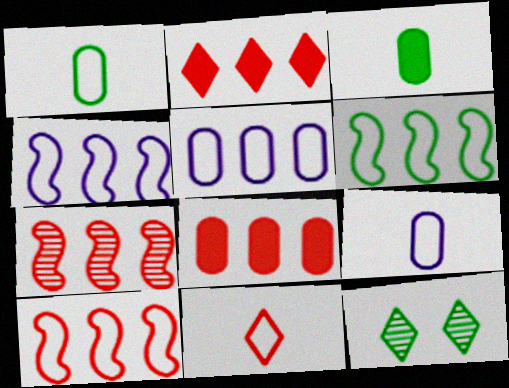[[3, 6, 12], 
[4, 6, 10]]